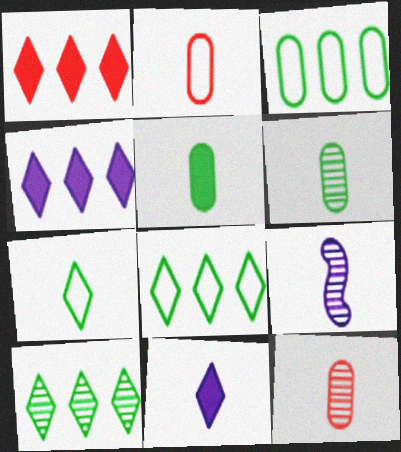[]